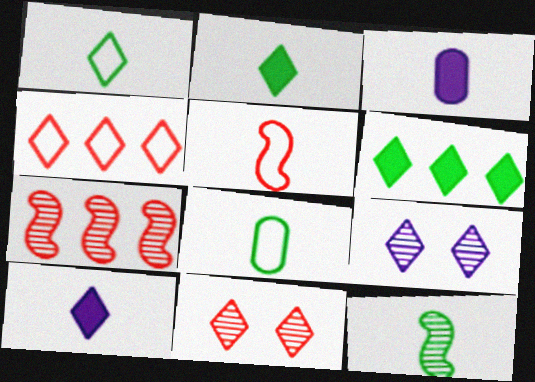[[2, 4, 9], 
[2, 8, 12]]